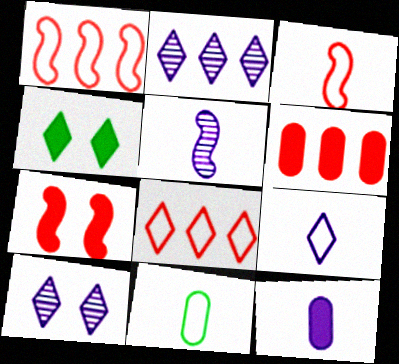[[2, 7, 11], 
[3, 9, 11], 
[5, 9, 12]]